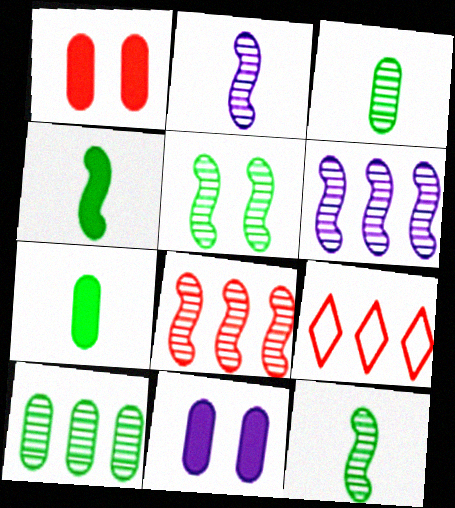[[2, 5, 8], 
[9, 11, 12]]